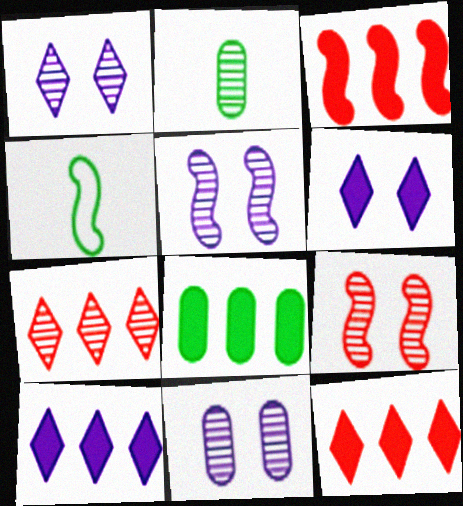[[1, 5, 11], 
[2, 5, 7], 
[3, 4, 5], 
[3, 8, 10], 
[4, 11, 12]]